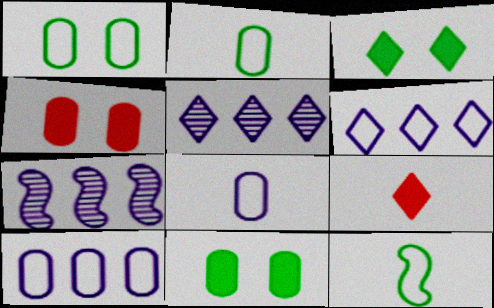[[1, 7, 9], 
[4, 5, 12]]